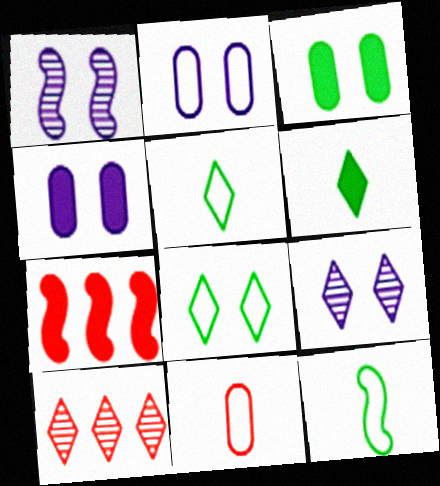[[1, 7, 12], 
[4, 6, 7], 
[4, 10, 12]]